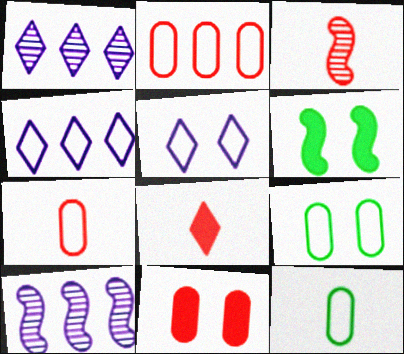[[1, 6, 7], 
[3, 7, 8], 
[8, 9, 10]]